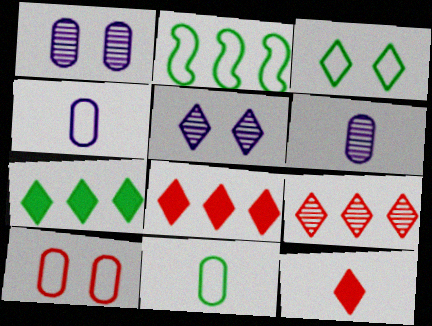[[1, 2, 12], 
[2, 3, 11]]